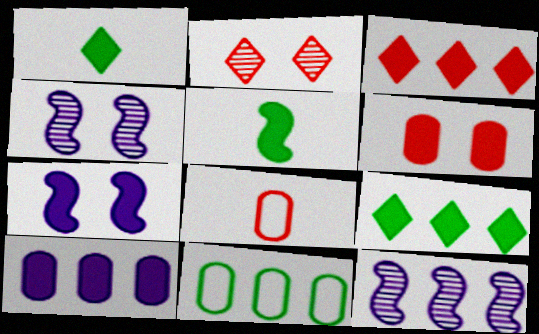[[3, 11, 12], 
[4, 8, 9]]